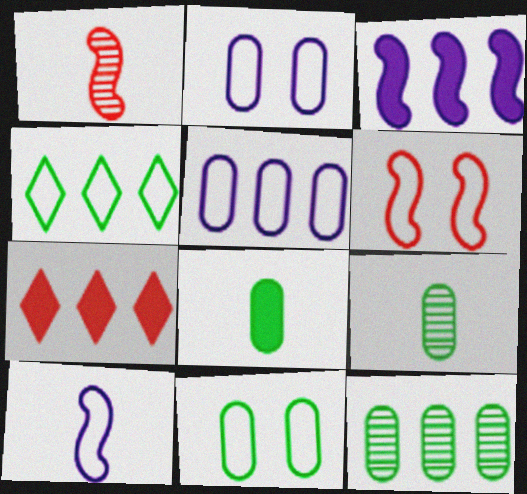[[8, 11, 12]]